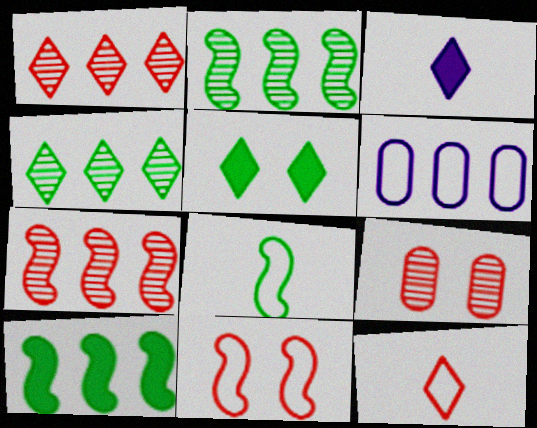[[1, 6, 10]]